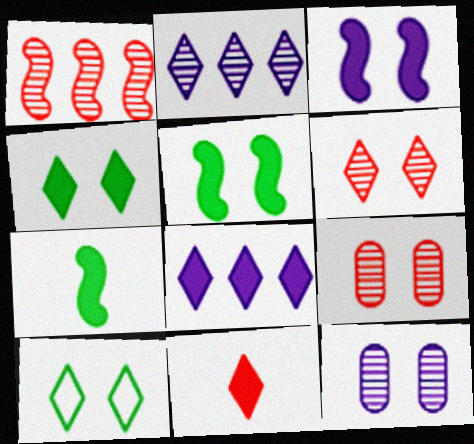[[2, 10, 11], 
[3, 9, 10], 
[4, 8, 11]]